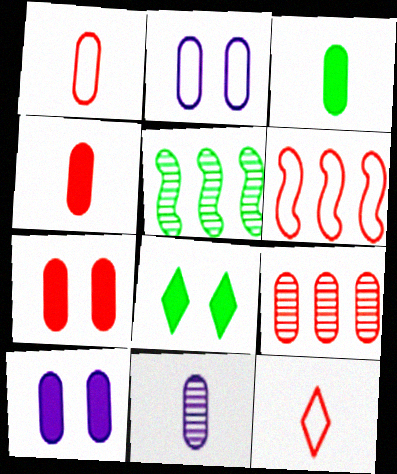[[1, 3, 11], 
[1, 7, 9], 
[2, 3, 9], 
[5, 10, 12], 
[6, 8, 11]]